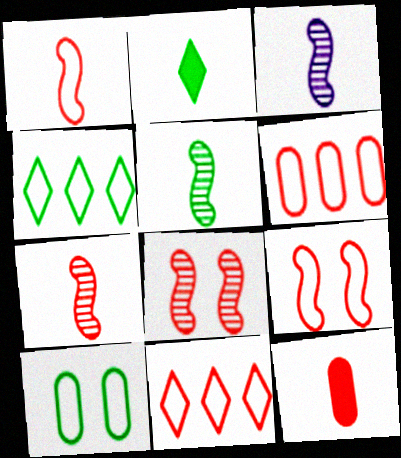[[3, 5, 7], 
[8, 11, 12]]